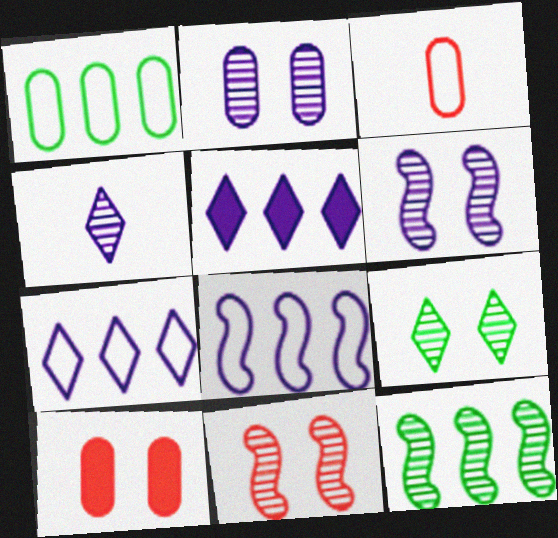[[2, 9, 11]]